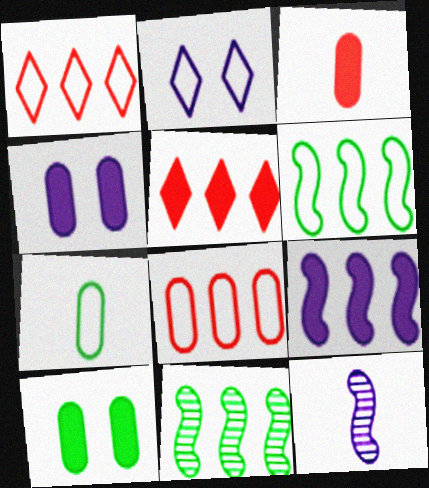[[1, 10, 12], 
[2, 3, 11]]